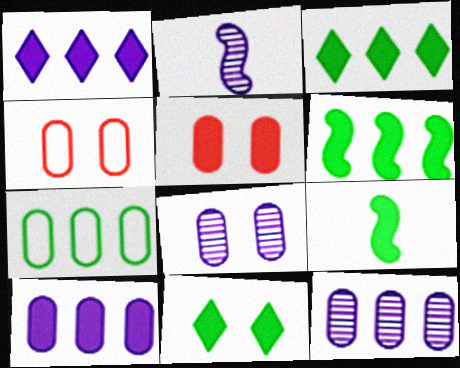[[1, 5, 9], 
[2, 3, 4]]